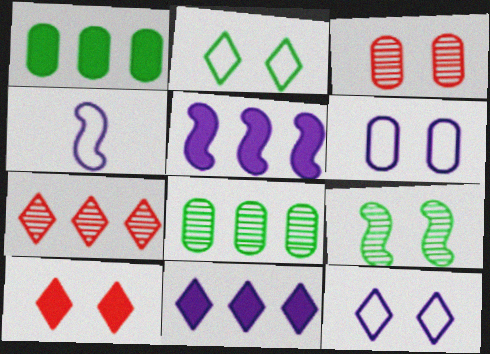[[4, 8, 10], 
[6, 9, 10]]